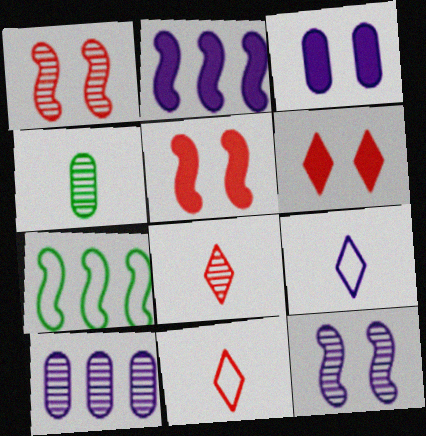[[3, 7, 8]]